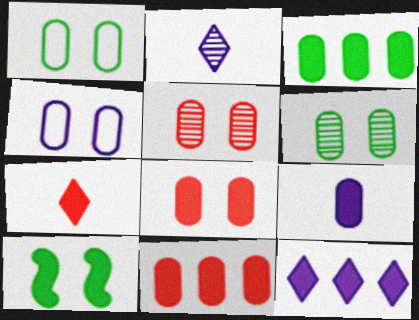[[3, 8, 9], 
[4, 6, 8]]